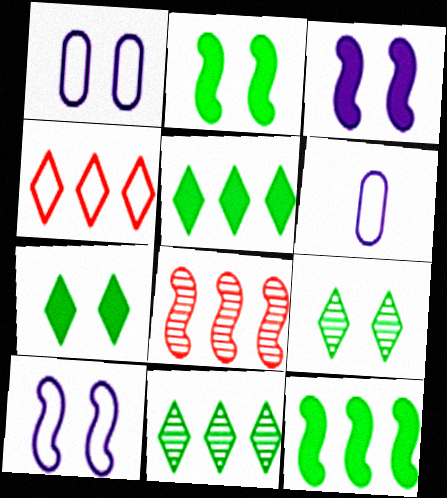[[6, 7, 8]]